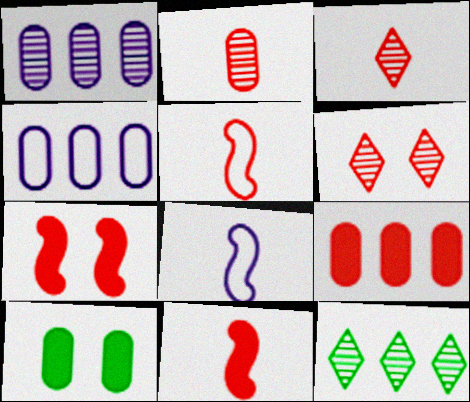[[2, 4, 10], 
[5, 6, 9]]